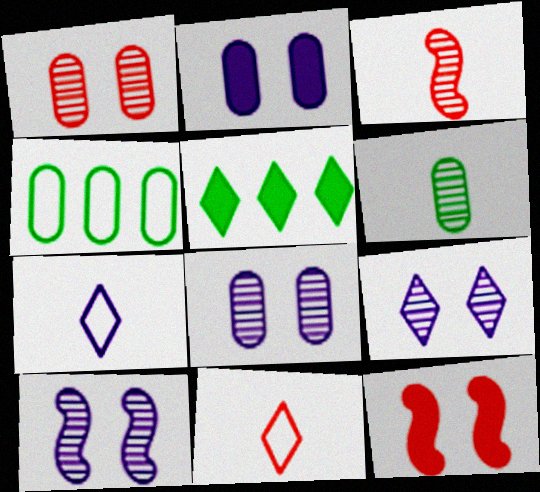[[5, 9, 11], 
[8, 9, 10]]